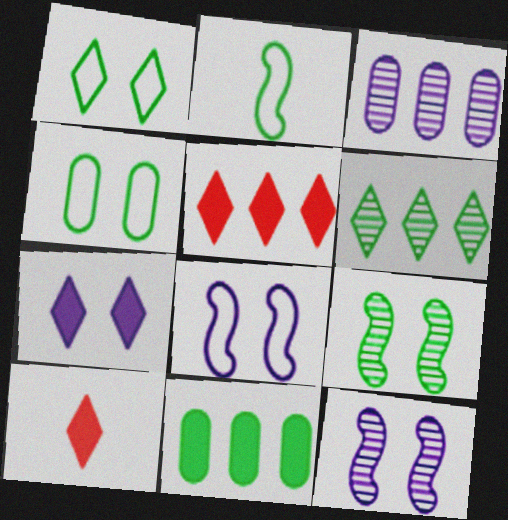[]